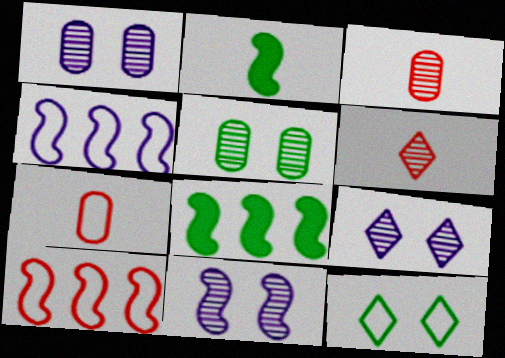[[1, 9, 11], 
[2, 10, 11], 
[4, 7, 12], 
[7, 8, 9]]